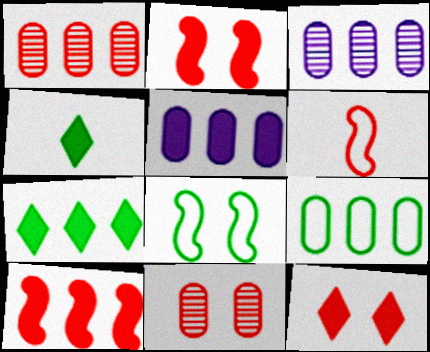[[1, 5, 9], 
[1, 6, 12], 
[2, 4, 5], 
[5, 7, 10]]